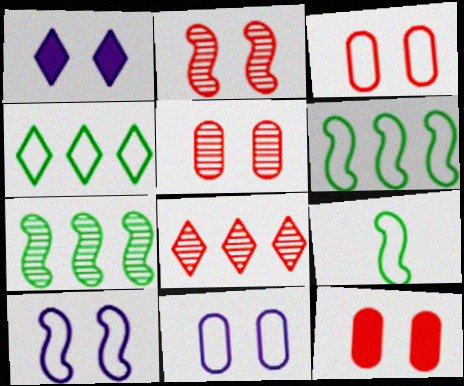[[3, 5, 12]]